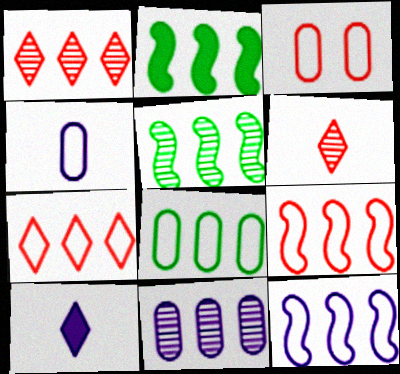[[1, 5, 11], 
[2, 7, 11], 
[3, 4, 8], 
[3, 5, 10], 
[7, 8, 12]]